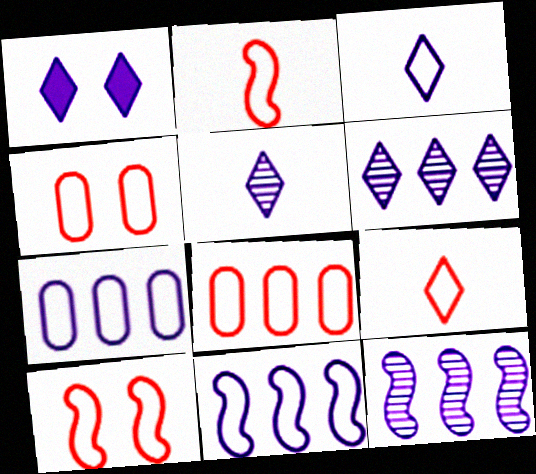[[1, 3, 6], 
[8, 9, 10]]